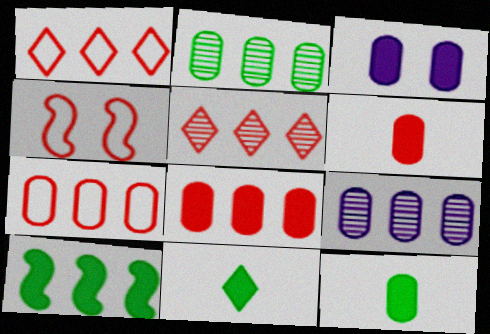[[1, 9, 10], 
[3, 8, 12], 
[4, 5, 6], 
[4, 9, 11]]